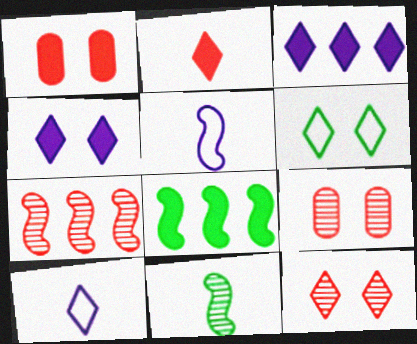[[4, 6, 12], 
[8, 9, 10]]